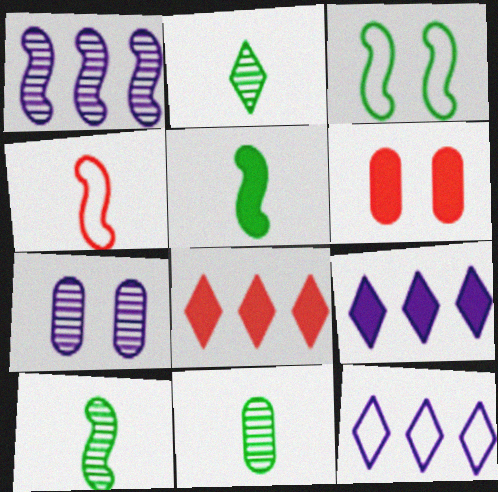[[2, 10, 11], 
[5, 6, 9], 
[6, 10, 12]]